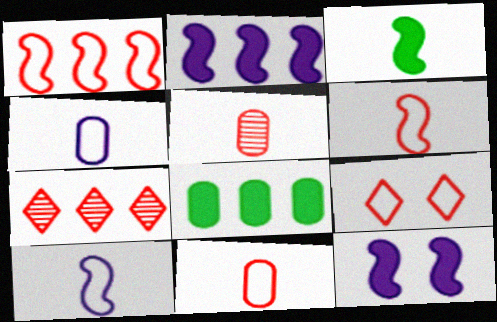[[1, 9, 11]]